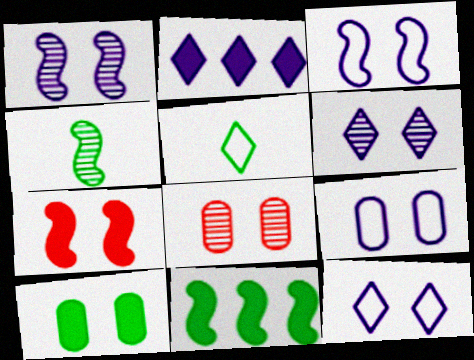[[3, 9, 12], 
[8, 9, 10]]